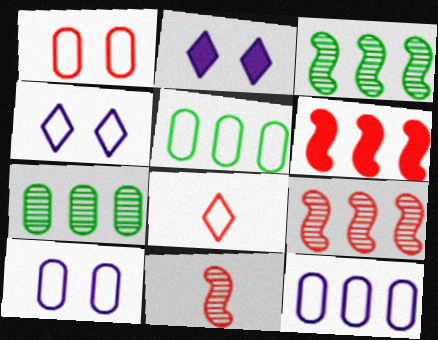[[2, 5, 11]]